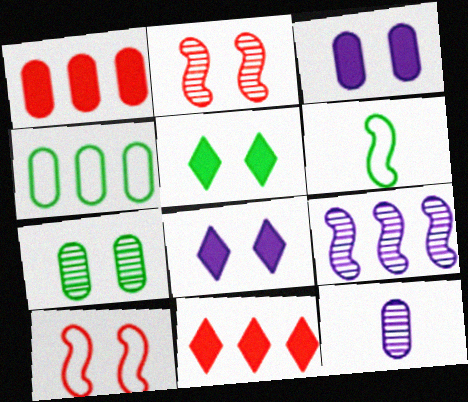[[4, 9, 11], 
[7, 8, 10]]